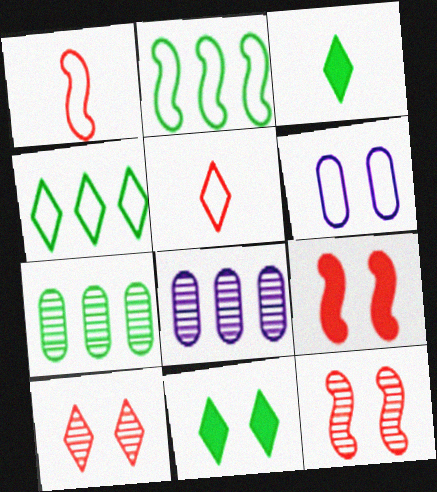[[1, 4, 6], 
[1, 8, 11], 
[2, 5, 6], 
[6, 11, 12]]